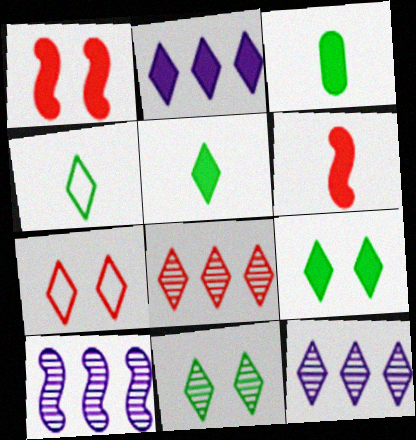[[1, 2, 3], 
[3, 7, 10], 
[5, 7, 12]]